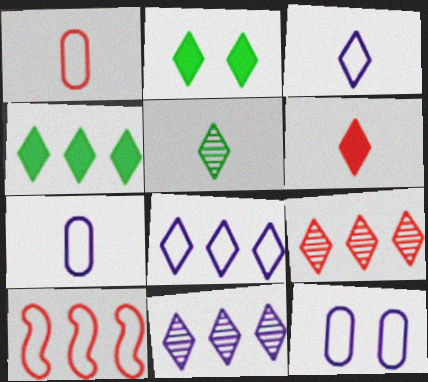[[2, 3, 9], 
[3, 5, 6], 
[4, 8, 9]]